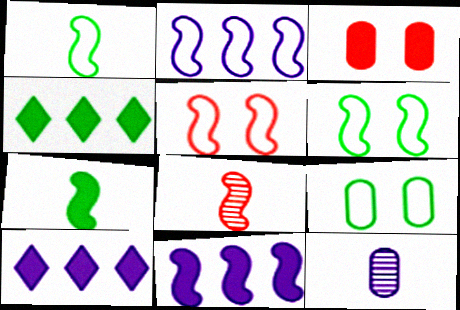[[1, 2, 5], 
[3, 7, 10], 
[4, 5, 12], 
[6, 8, 11], 
[8, 9, 10]]